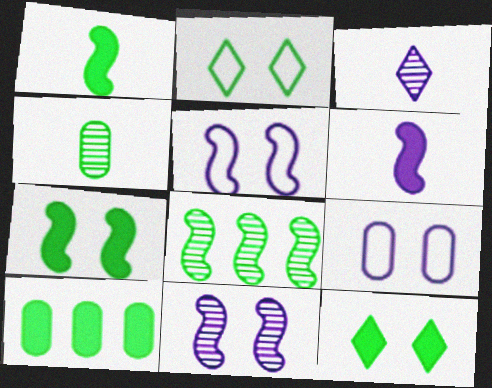[[1, 10, 12]]